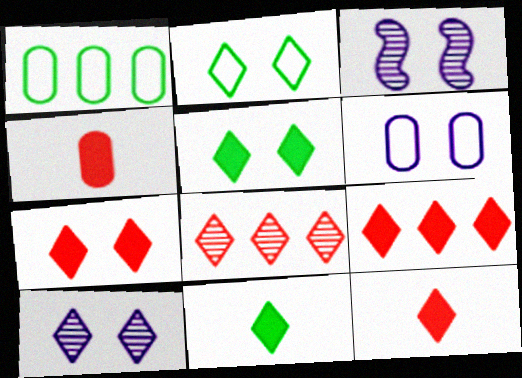[[1, 3, 12], 
[2, 7, 10], 
[7, 9, 12]]